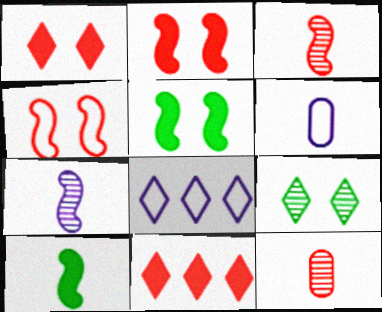[[4, 11, 12], 
[5, 8, 12]]